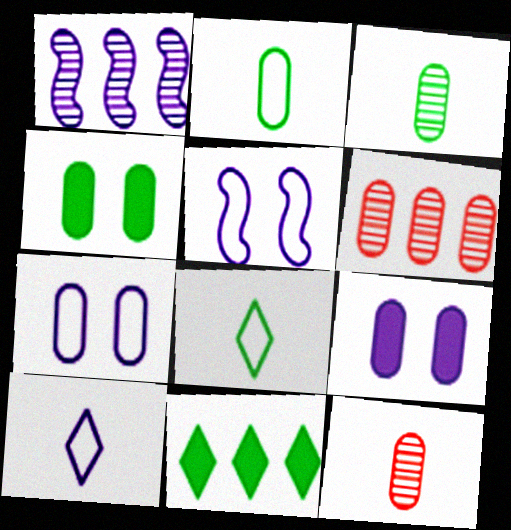[[1, 9, 10], 
[2, 6, 9], 
[5, 11, 12]]